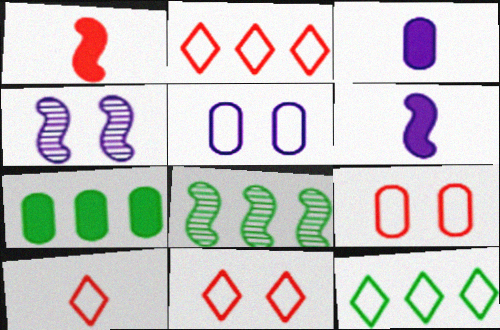[[2, 10, 11], 
[3, 8, 11], 
[4, 7, 10], 
[7, 8, 12]]